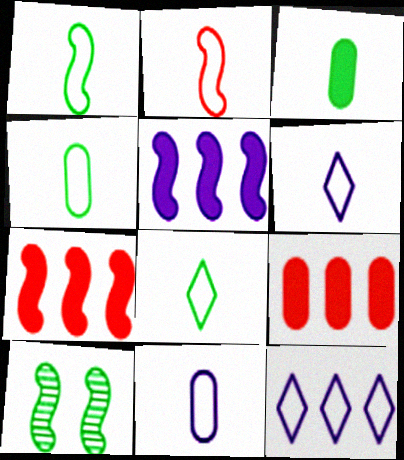[[1, 4, 8], 
[2, 4, 6], 
[2, 5, 10], 
[2, 8, 11], 
[6, 9, 10]]